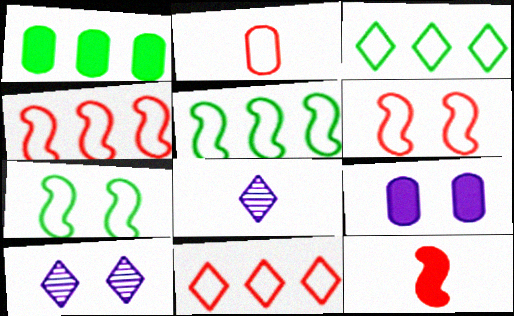[[1, 6, 8], 
[2, 6, 11]]